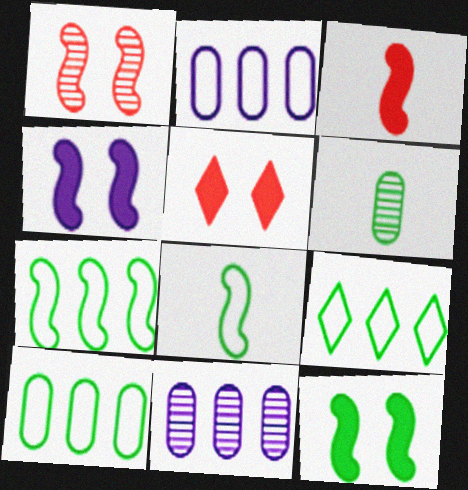[[5, 8, 11], 
[6, 9, 12], 
[7, 9, 10]]